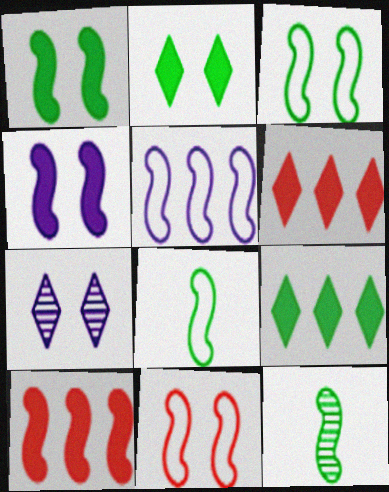[[5, 8, 11]]